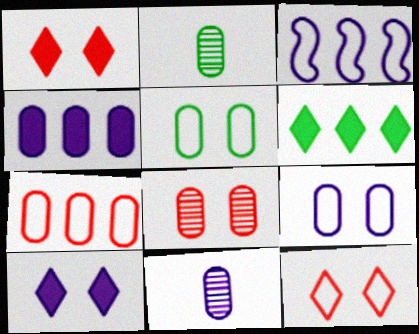[[1, 2, 3], 
[3, 10, 11], 
[4, 9, 11]]